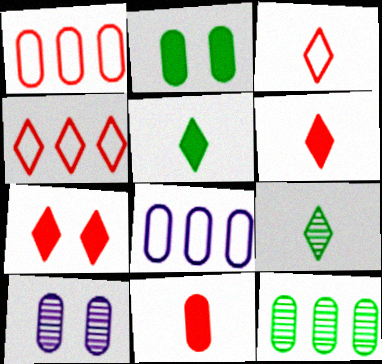[]